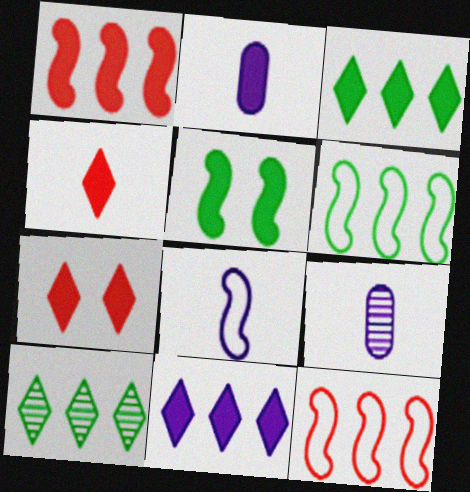[[6, 7, 9]]